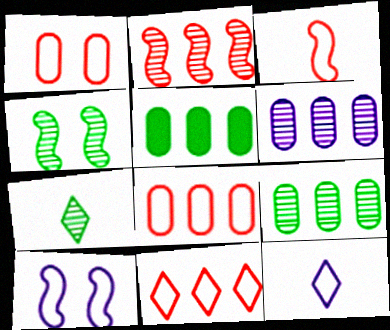[[1, 3, 11], 
[4, 7, 9], 
[5, 6, 8]]